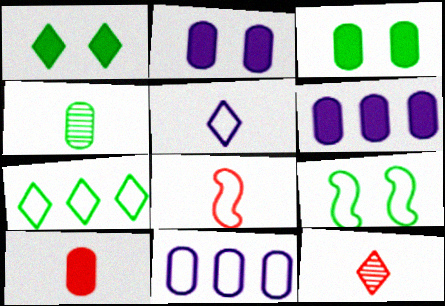[[3, 6, 10], 
[6, 9, 12], 
[8, 10, 12]]